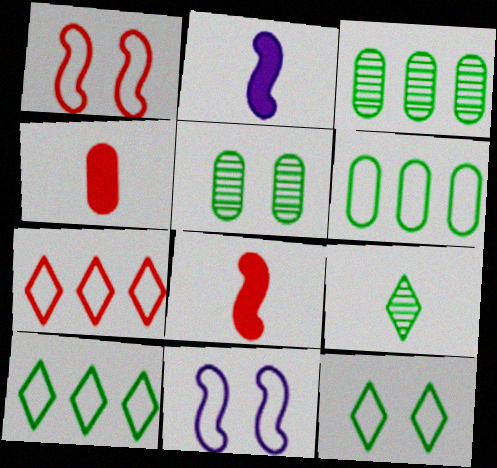[[2, 5, 7]]